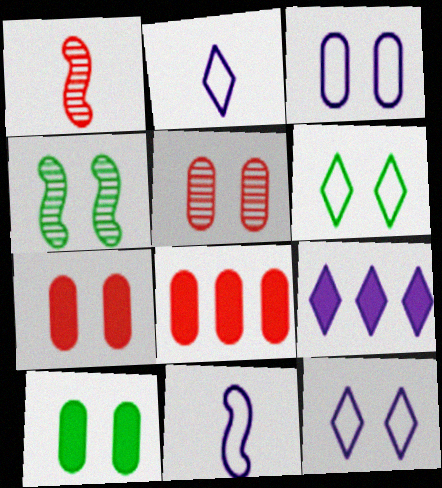[[2, 4, 8], 
[3, 5, 10], 
[4, 6, 10], 
[4, 7, 12]]